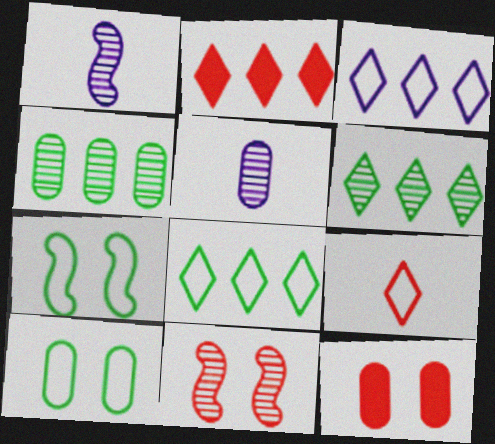[[1, 2, 10], 
[1, 8, 12], 
[2, 3, 6], 
[2, 5, 7], 
[5, 6, 11]]